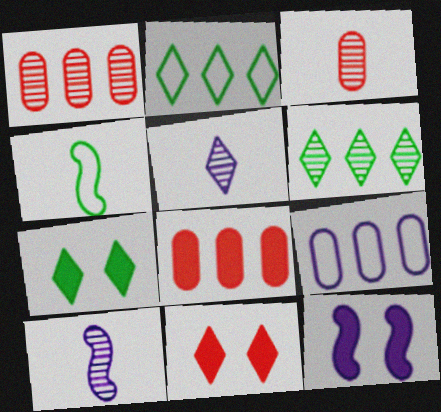[[2, 3, 12], 
[2, 5, 11], 
[5, 9, 12]]